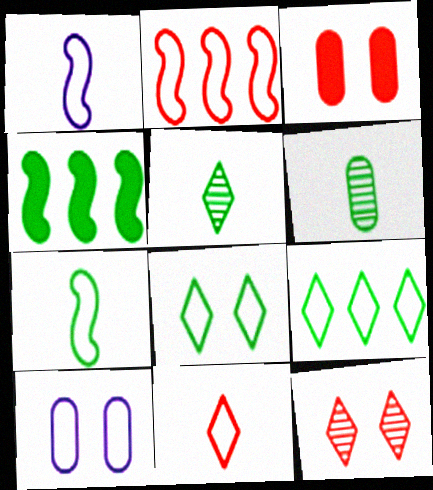[[4, 6, 8]]